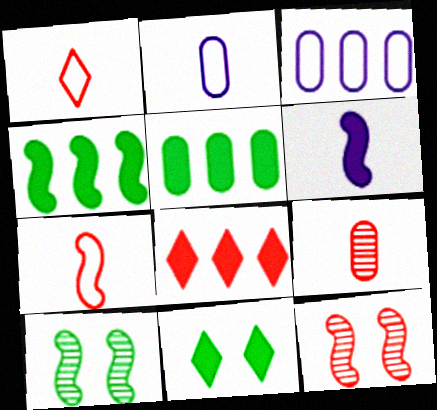[[2, 8, 10]]